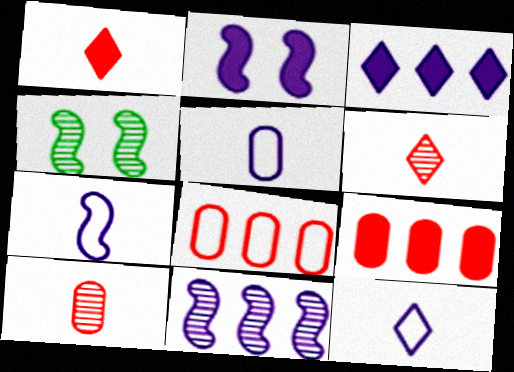[[2, 7, 11], 
[4, 9, 12], 
[5, 7, 12]]